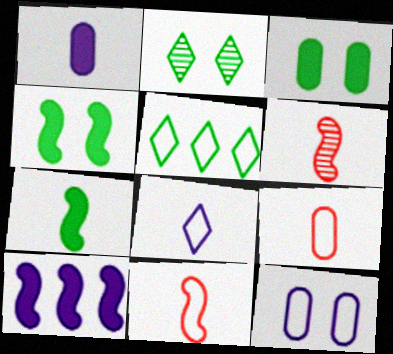[[2, 9, 10], 
[5, 11, 12]]